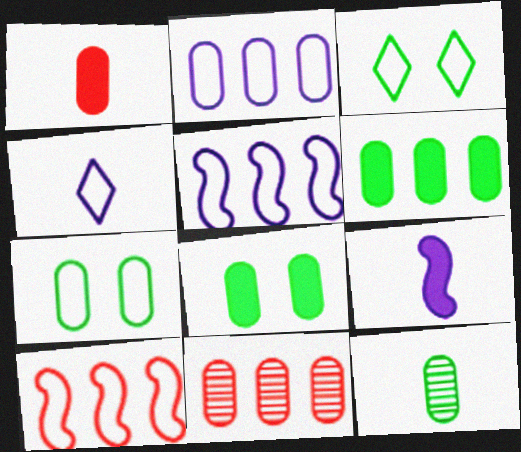[[2, 6, 11], 
[3, 9, 11], 
[4, 7, 10], 
[6, 7, 12]]